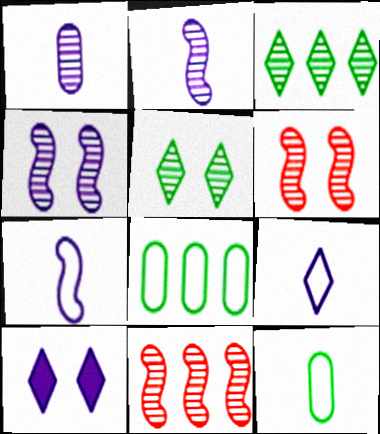[[1, 3, 6], 
[1, 5, 11], 
[10, 11, 12]]